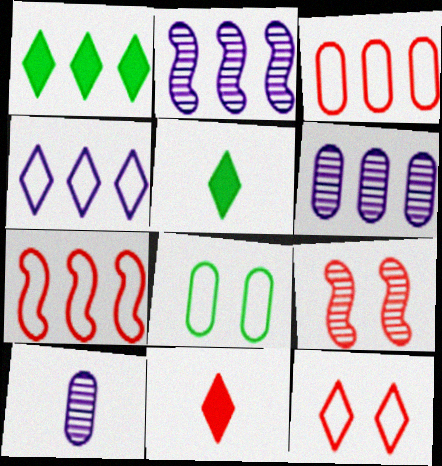[[1, 2, 3], 
[1, 6, 7], 
[2, 8, 11], 
[3, 9, 11]]